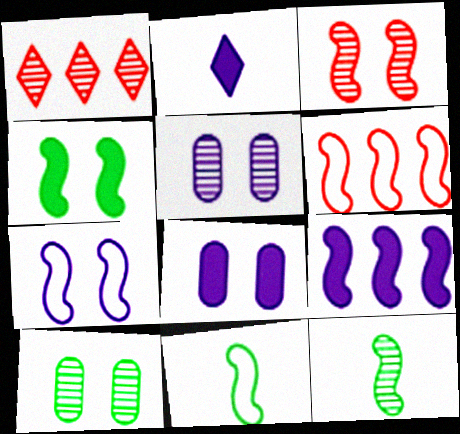[[1, 5, 12], 
[1, 8, 11], 
[2, 6, 10], 
[2, 8, 9], 
[3, 4, 7], 
[3, 9, 11], 
[6, 7, 11]]